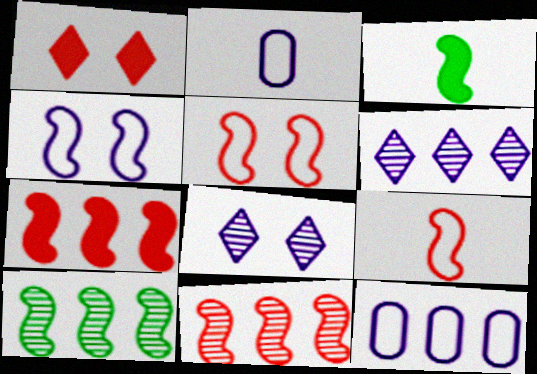[[1, 2, 10], 
[3, 4, 11]]